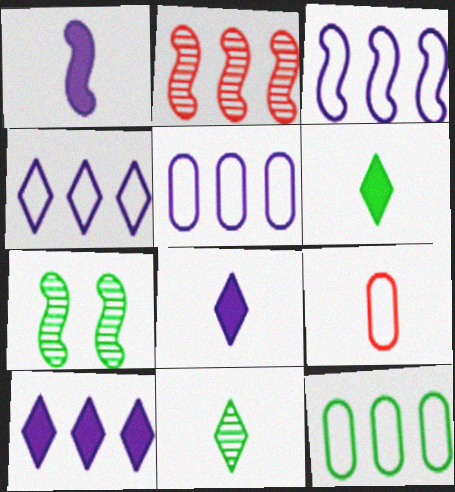[[1, 9, 11], 
[2, 10, 12], 
[3, 4, 5], 
[6, 7, 12], 
[7, 9, 10]]